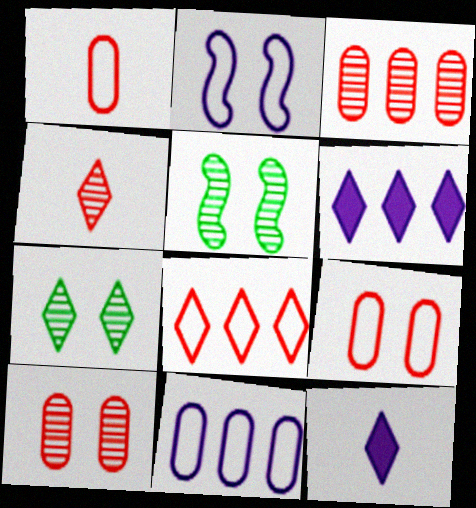[[1, 5, 6], 
[7, 8, 12]]